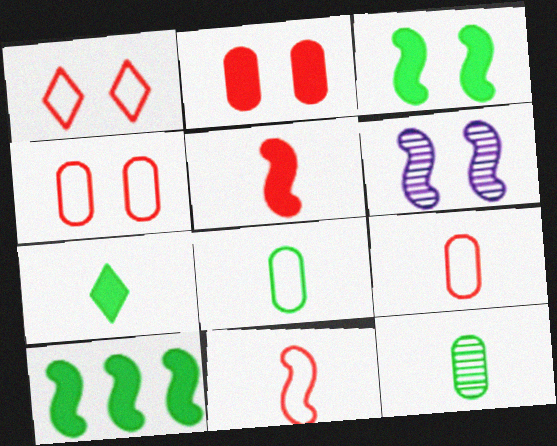[[6, 10, 11]]